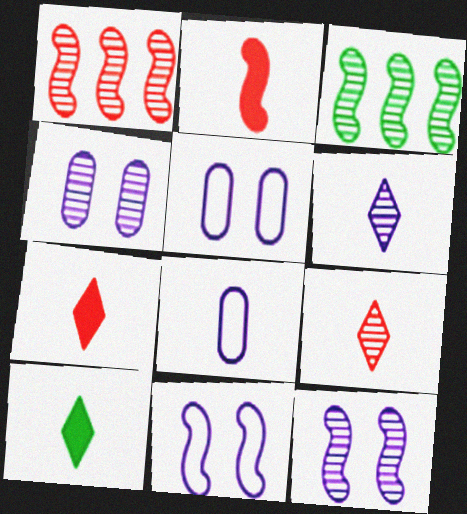[[1, 5, 10], 
[2, 3, 11], 
[3, 4, 9], 
[3, 5, 7]]